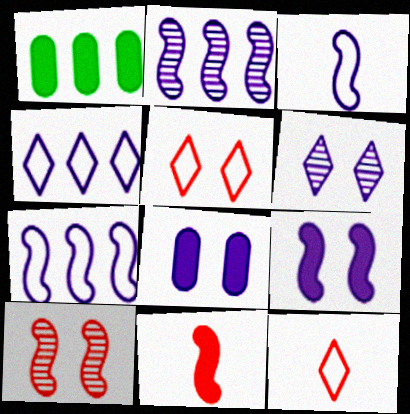[[2, 3, 9]]